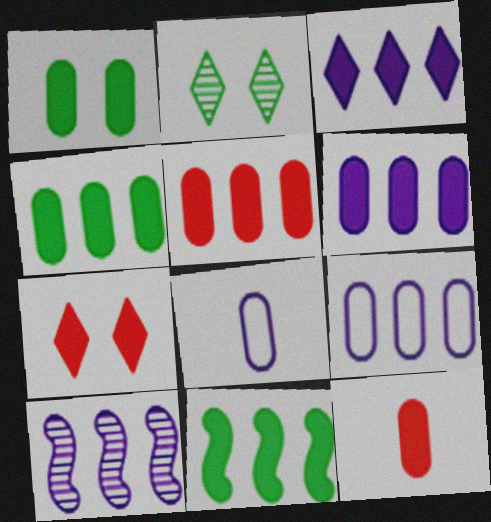[[1, 6, 12], 
[3, 5, 11], 
[3, 9, 10], 
[4, 5, 6]]